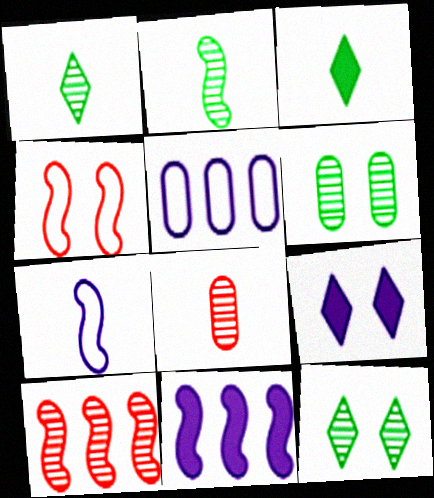[[2, 4, 11], 
[3, 7, 8], 
[4, 6, 9]]